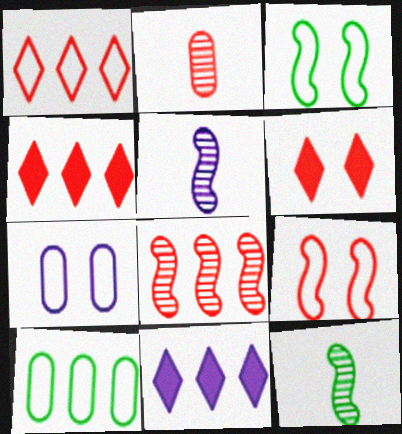[[2, 3, 11], 
[2, 4, 9], 
[4, 7, 12], 
[5, 6, 10], 
[5, 7, 11], 
[8, 10, 11]]